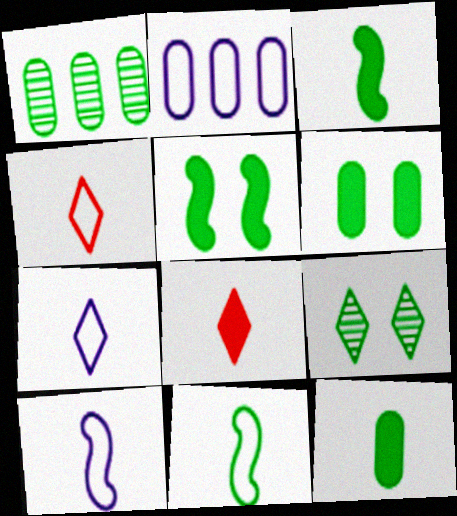[]